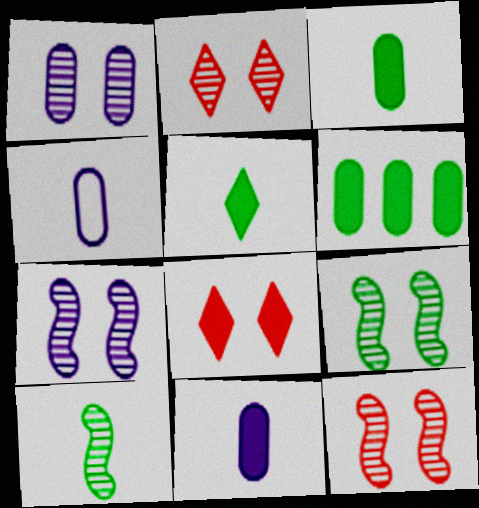[[1, 2, 9], 
[7, 9, 12]]